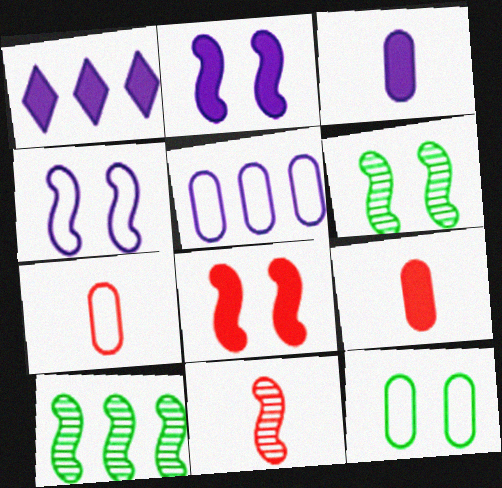[[1, 2, 3], 
[1, 6, 7], 
[1, 11, 12], 
[4, 6, 8], 
[5, 7, 12]]